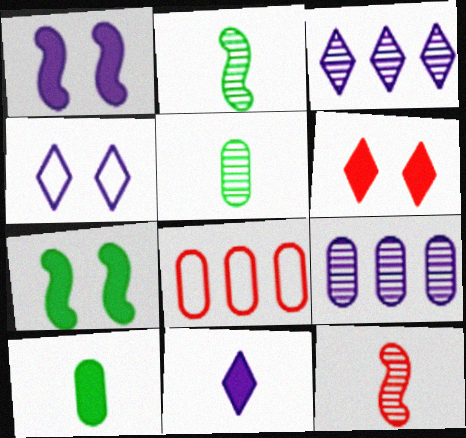[[3, 4, 11], 
[6, 8, 12]]